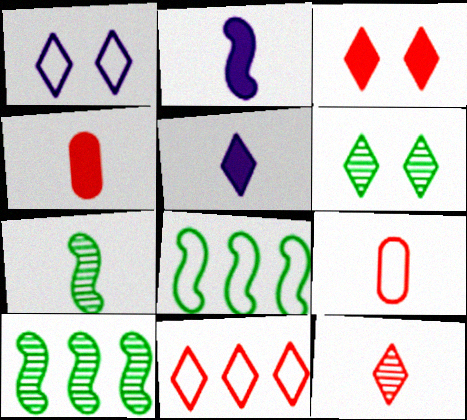[[1, 3, 6], 
[1, 4, 10], 
[1, 8, 9], 
[3, 11, 12], 
[5, 6, 11], 
[5, 7, 9]]